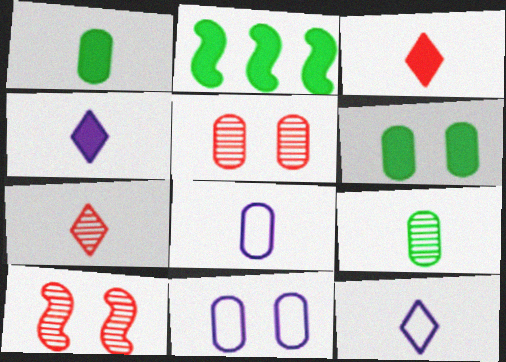[[2, 5, 12], 
[2, 7, 11], 
[5, 6, 11]]